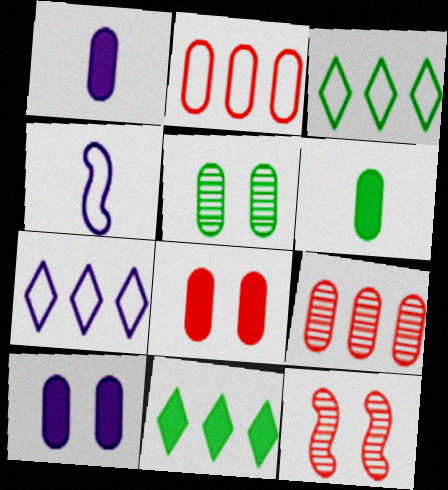[[1, 2, 5], 
[1, 3, 12], 
[6, 7, 12]]